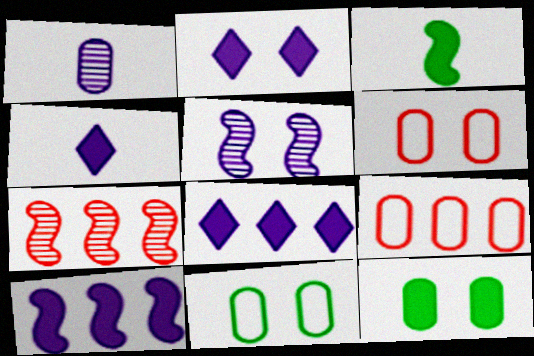[[1, 9, 12], 
[2, 4, 8], 
[4, 7, 11]]